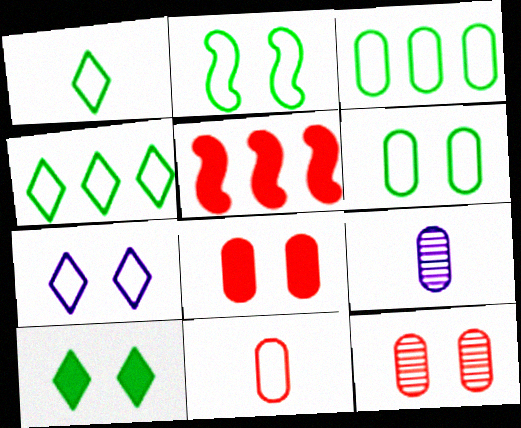[[1, 2, 3], 
[3, 8, 9]]